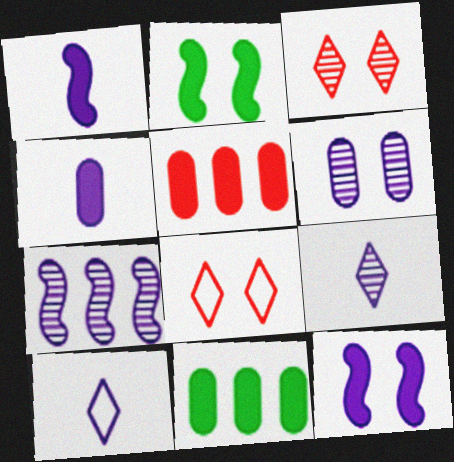[[2, 6, 8], 
[6, 7, 9]]